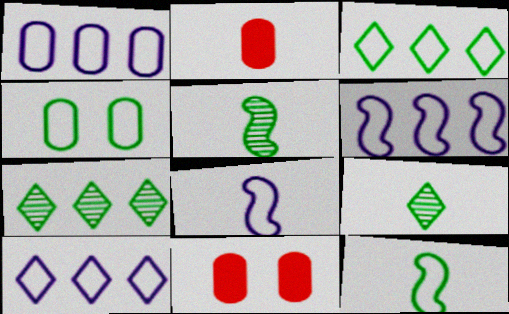[[1, 6, 10], 
[2, 8, 9], 
[3, 4, 12], 
[5, 10, 11], 
[6, 9, 11], 
[7, 8, 11]]